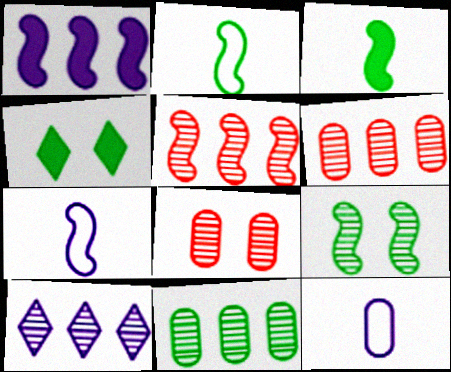[[2, 4, 11], 
[4, 5, 12], 
[4, 6, 7], 
[5, 10, 11]]